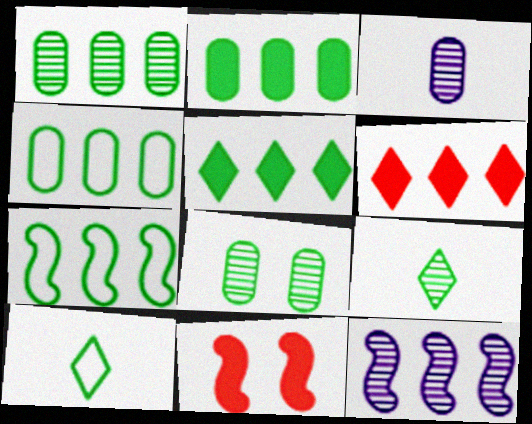[[1, 2, 4], 
[1, 5, 7], 
[4, 6, 12]]